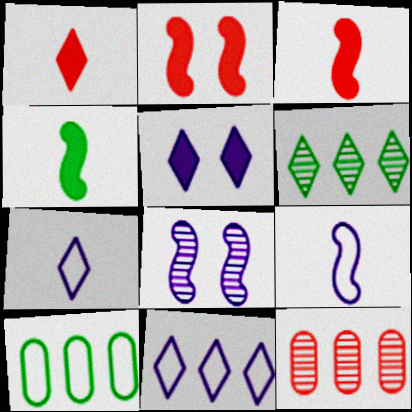[[1, 8, 10]]